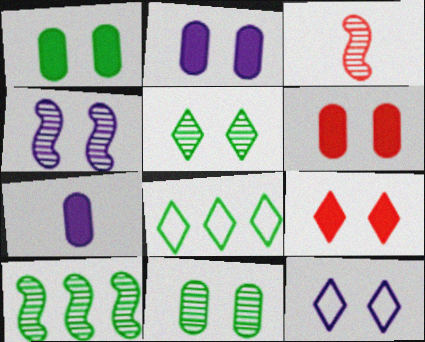[[1, 2, 6], 
[2, 3, 8], 
[2, 4, 12], 
[3, 4, 10], 
[5, 9, 12]]